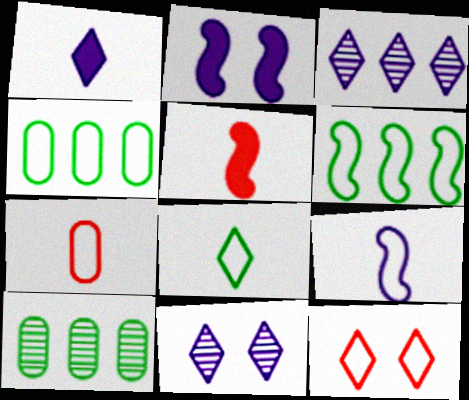[[4, 5, 11], 
[4, 9, 12], 
[7, 8, 9]]